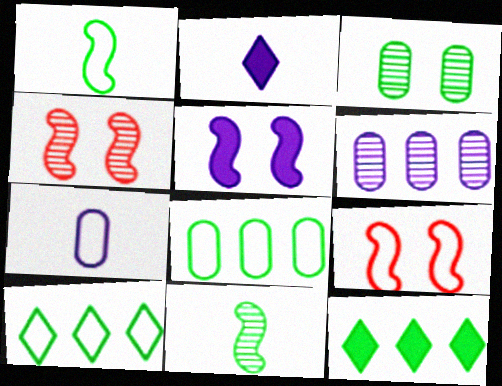[[1, 3, 12], 
[2, 4, 8], 
[4, 7, 12], 
[7, 9, 10]]